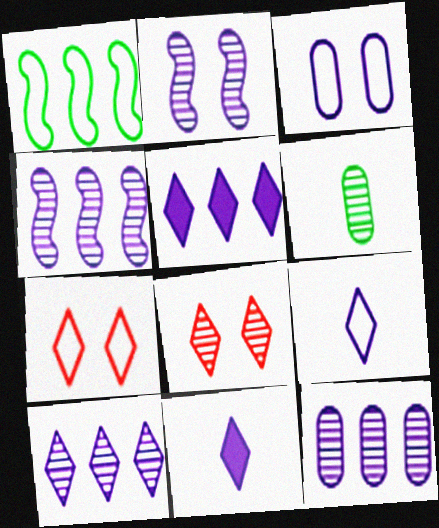[[3, 4, 11], 
[4, 6, 8], 
[4, 10, 12]]